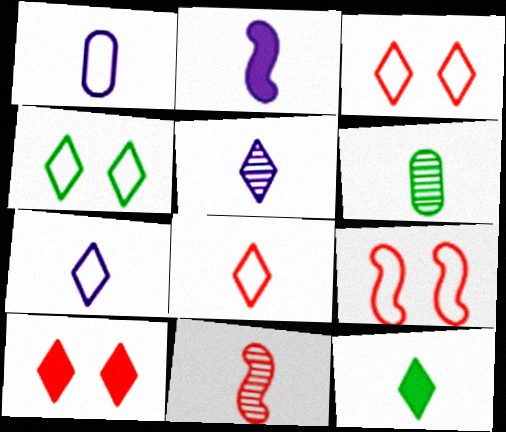[[1, 2, 5], 
[1, 11, 12], 
[2, 6, 8], 
[5, 6, 11], 
[5, 8, 12]]